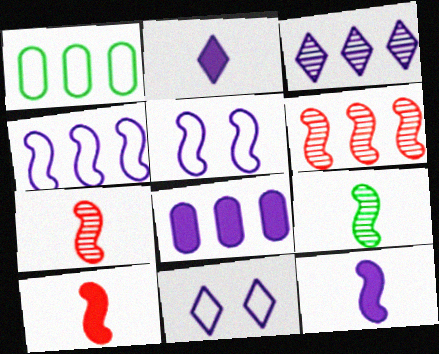[[2, 3, 11], 
[3, 4, 8]]